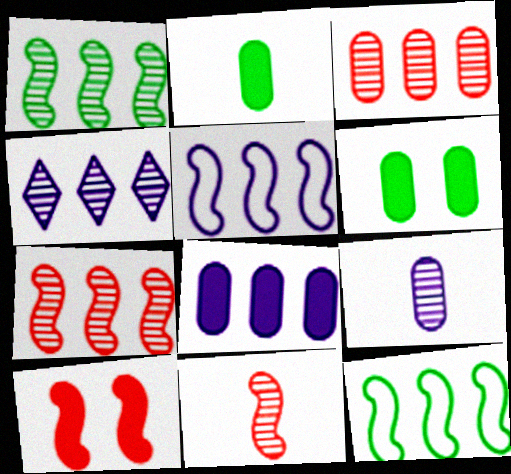[[1, 3, 4], 
[4, 5, 8]]